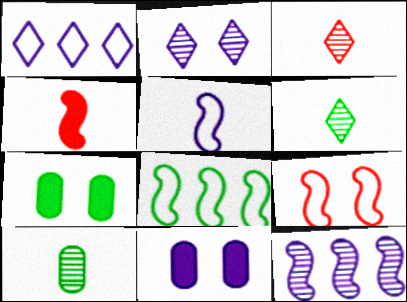[[2, 7, 9], 
[3, 8, 11], 
[5, 8, 9], 
[6, 7, 8]]